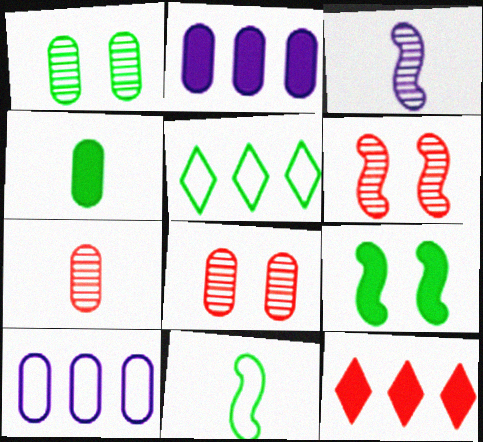[[4, 8, 10]]